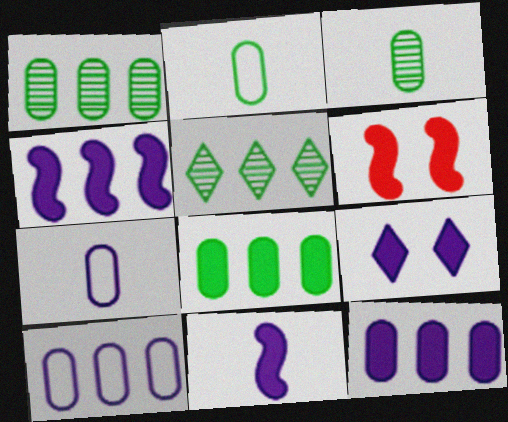[[5, 6, 7], 
[9, 11, 12]]